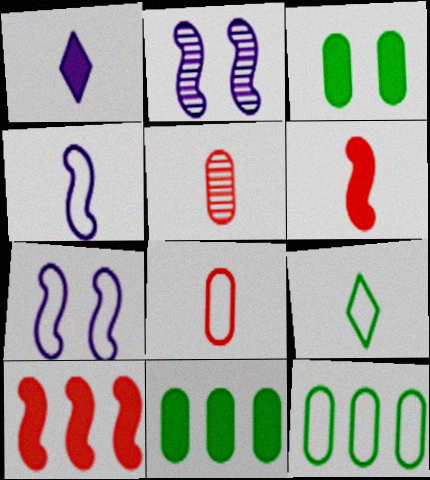[[1, 3, 10], 
[4, 8, 9]]